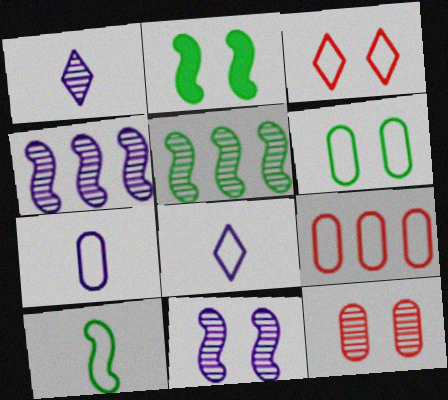[[1, 2, 9], 
[1, 5, 12], 
[2, 5, 10], 
[6, 7, 9]]